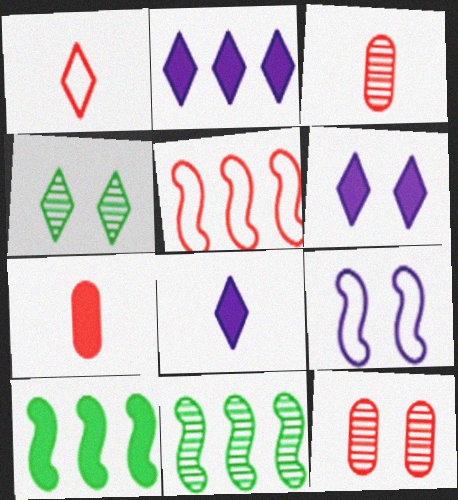[[1, 2, 4], 
[2, 6, 8], 
[6, 7, 10]]